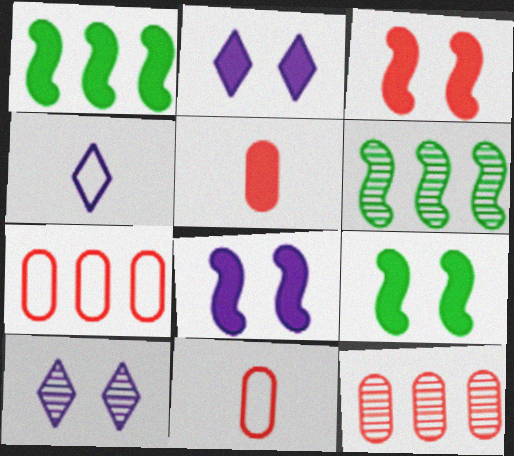[[1, 2, 5], 
[1, 10, 11], 
[2, 6, 11], 
[3, 8, 9], 
[4, 9, 12]]